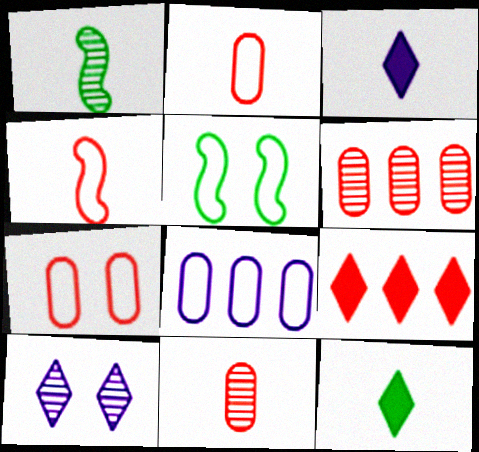[[1, 2, 3], 
[1, 6, 10], 
[3, 5, 6]]